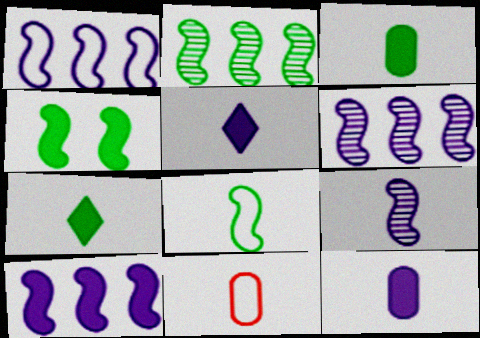[[1, 6, 10], 
[2, 4, 8], 
[7, 9, 11]]